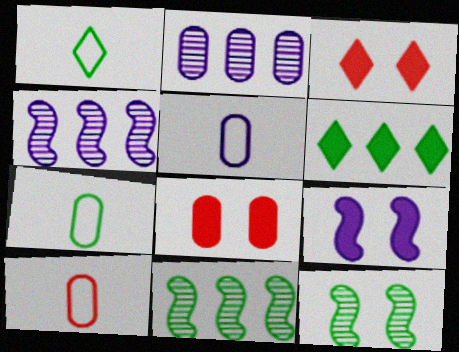[[1, 4, 8], 
[2, 7, 8], 
[3, 4, 7], 
[3, 5, 11], 
[5, 7, 10], 
[6, 7, 12]]